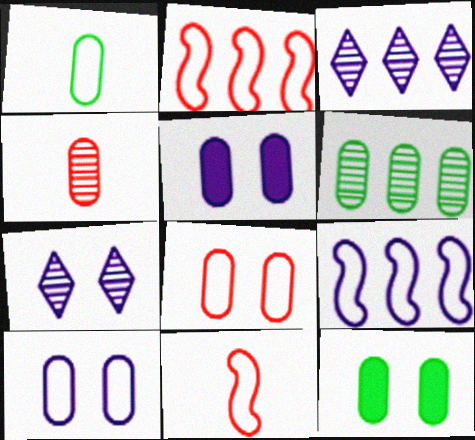[[1, 6, 12], 
[3, 11, 12]]